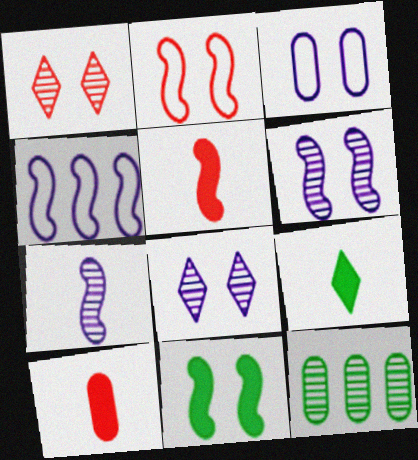[[1, 3, 11], 
[1, 7, 12], 
[2, 6, 11], 
[3, 10, 12]]